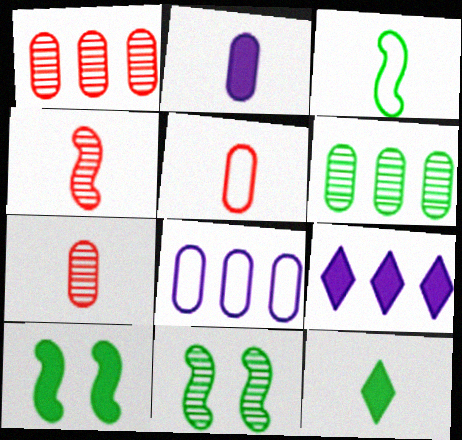[[5, 9, 11]]